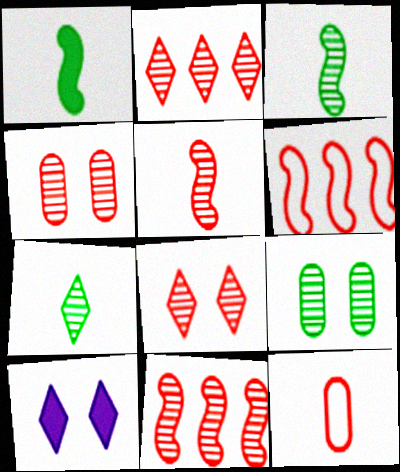[[2, 4, 5]]